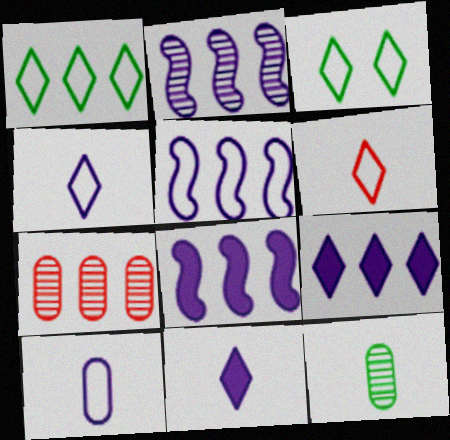[[1, 7, 8], 
[2, 5, 8]]